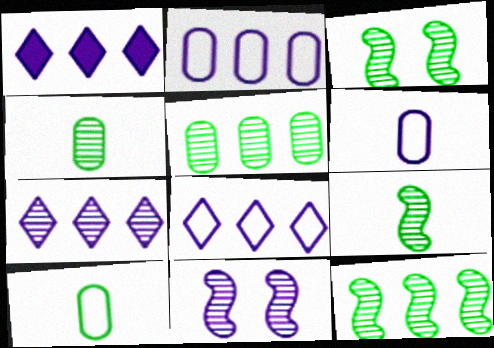[[1, 6, 11], 
[1, 7, 8], 
[3, 9, 12]]